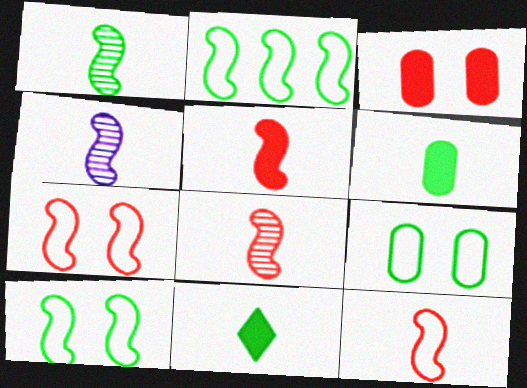[[1, 4, 8], 
[5, 8, 12]]